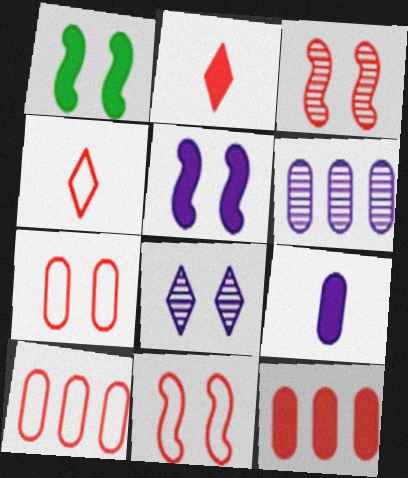[[1, 4, 6], 
[1, 7, 8], 
[2, 3, 10], 
[3, 4, 12], 
[4, 10, 11]]